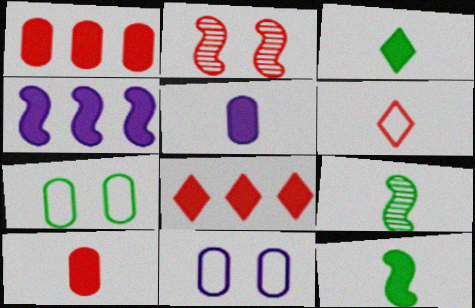[[1, 2, 6], 
[5, 6, 9], 
[8, 9, 11]]